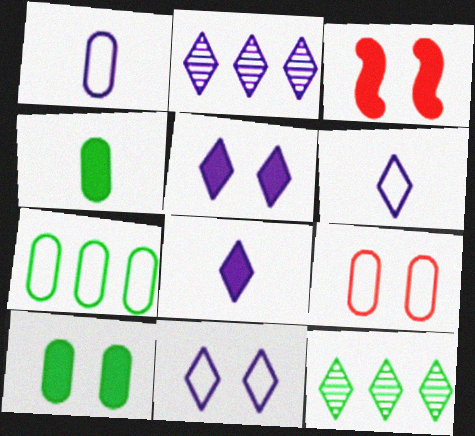[[1, 3, 12], 
[1, 7, 9], 
[2, 5, 6], 
[2, 8, 11], 
[3, 5, 10]]